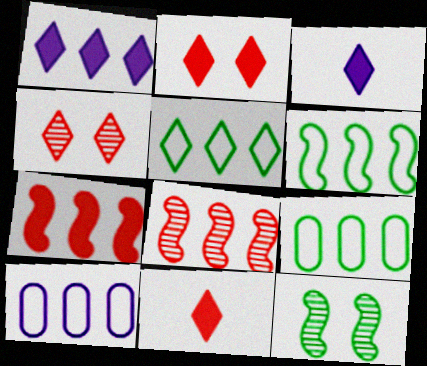[[1, 8, 9], 
[3, 4, 5], 
[5, 6, 9], 
[10, 11, 12]]